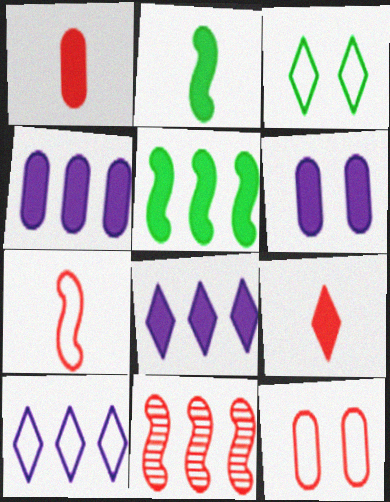[[5, 6, 9], 
[9, 11, 12]]